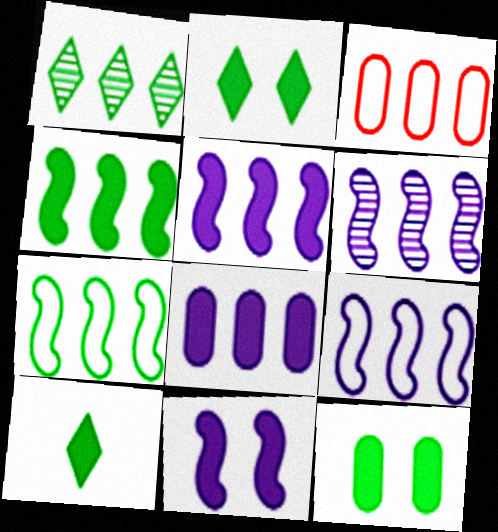[[1, 3, 5], 
[4, 10, 12], 
[5, 6, 9]]